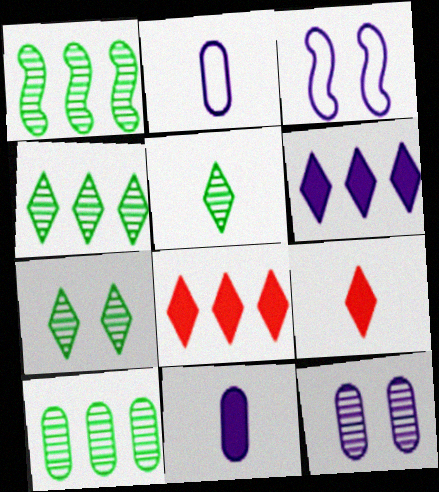[[1, 4, 10], 
[3, 9, 10], 
[4, 5, 7]]